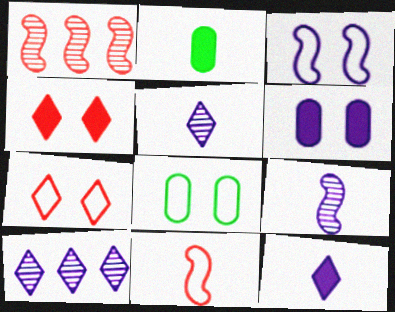[[1, 8, 12], 
[2, 5, 11], 
[3, 7, 8]]